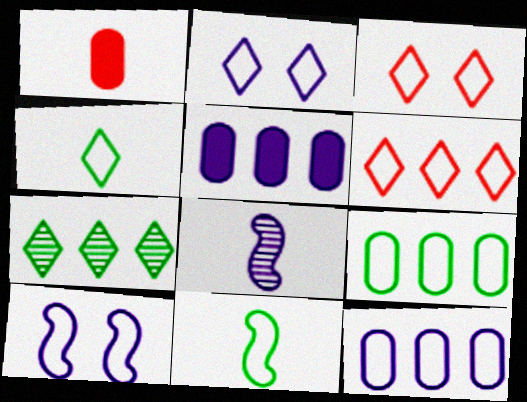[[1, 4, 8], 
[1, 7, 10], 
[2, 4, 6], 
[2, 5, 8], 
[3, 11, 12]]